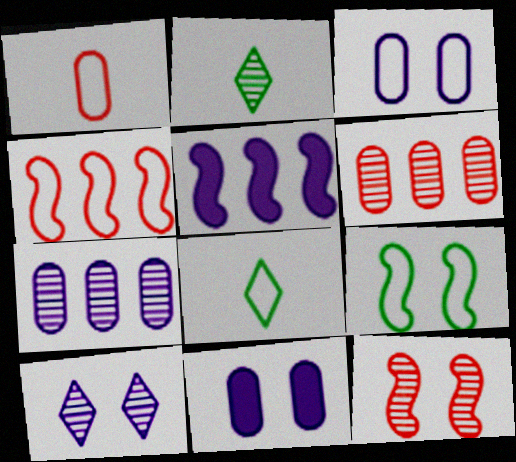[[2, 4, 11], 
[2, 7, 12], 
[3, 4, 8]]